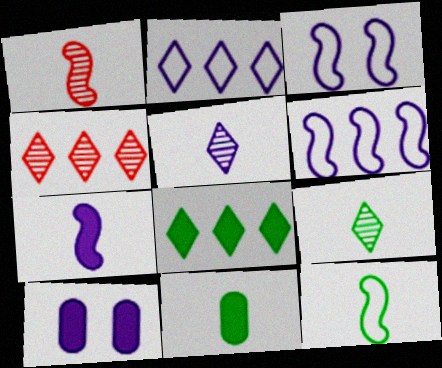[[1, 7, 12], 
[2, 4, 8], 
[3, 4, 11], 
[4, 10, 12], 
[5, 6, 10], 
[9, 11, 12]]